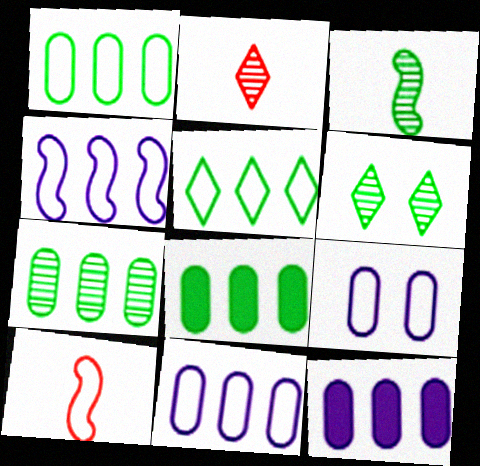[[1, 7, 8], 
[3, 6, 7], 
[5, 9, 10], 
[6, 10, 12]]